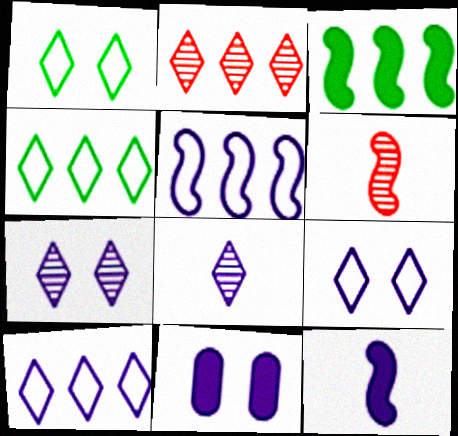[[4, 6, 11], 
[5, 8, 11]]